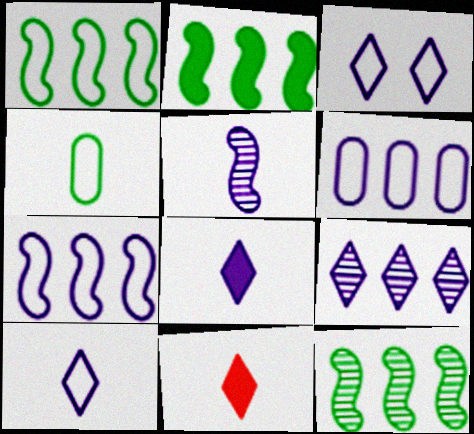[[1, 2, 12], 
[3, 8, 9], 
[4, 5, 11]]